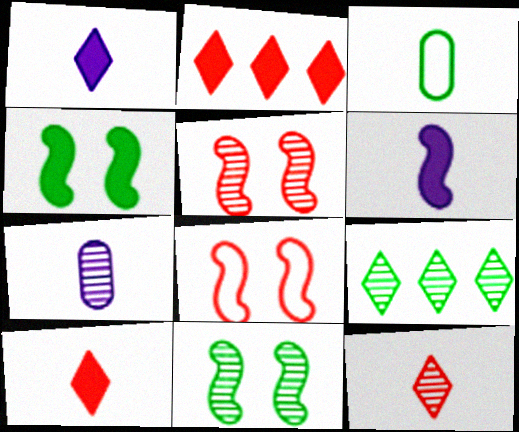[[3, 4, 9], 
[3, 6, 12], 
[5, 7, 9]]